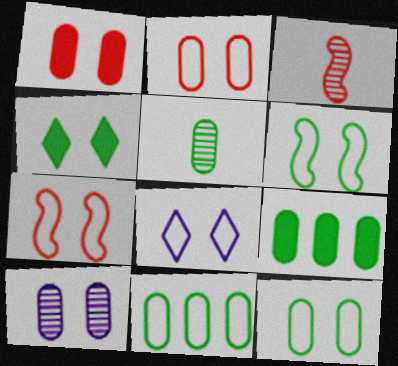[[1, 10, 12], 
[2, 6, 8], 
[3, 8, 9], 
[4, 7, 10], 
[5, 9, 12], 
[7, 8, 12]]